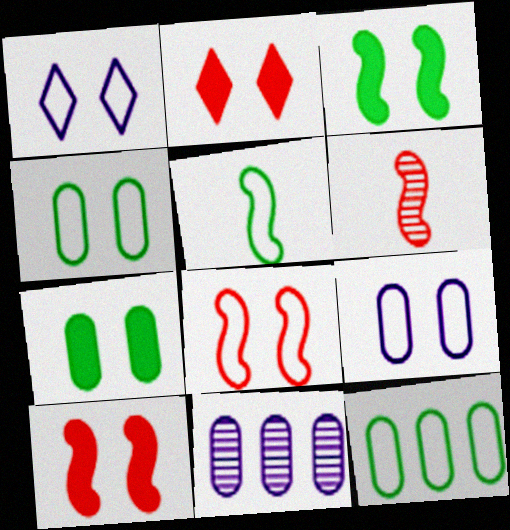[[1, 4, 8], 
[2, 5, 11]]